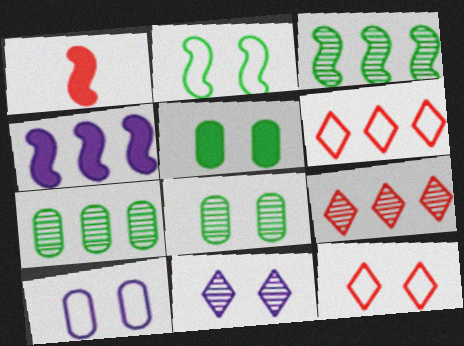[[2, 10, 12], 
[4, 6, 7]]